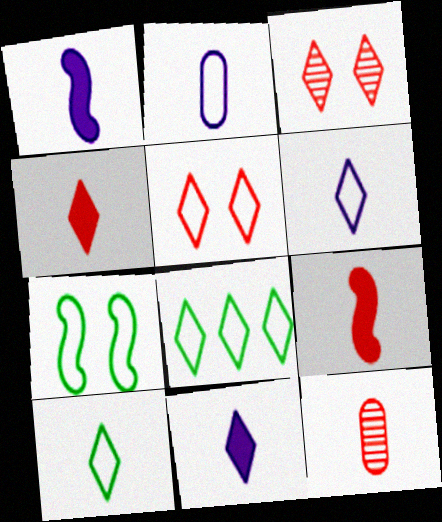[[1, 10, 12], 
[3, 8, 11], 
[5, 6, 8]]